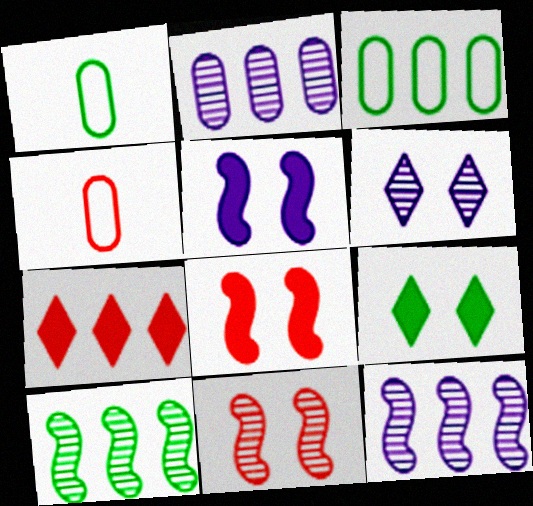[[1, 9, 10], 
[3, 7, 12], 
[4, 7, 11], 
[4, 9, 12]]